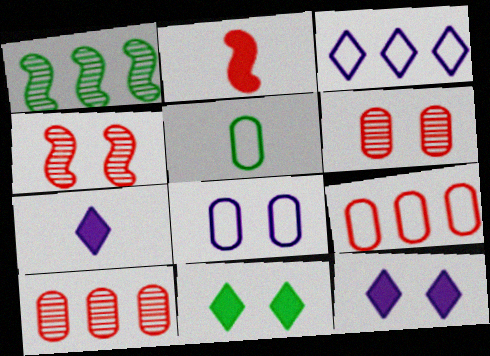[[1, 5, 11], 
[4, 8, 11], 
[5, 8, 9]]